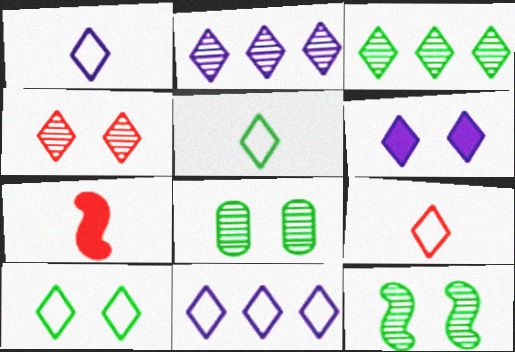[[1, 2, 6], 
[1, 5, 9], 
[3, 6, 9], 
[4, 6, 10], 
[7, 8, 11], 
[9, 10, 11]]